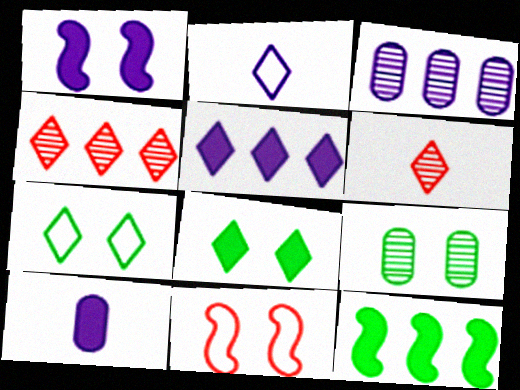[[1, 2, 3], 
[1, 5, 10], 
[2, 4, 8], 
[5, 6, 7]]